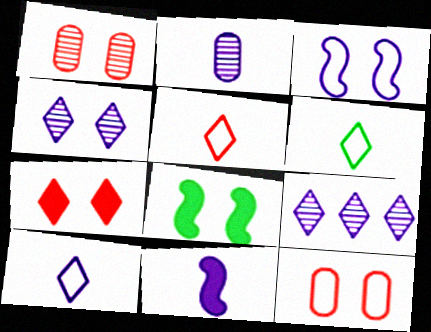[[2, 10, 11], 
[4, 8, 12], 
[5, 6, 10], 
[6, 7, 9]]